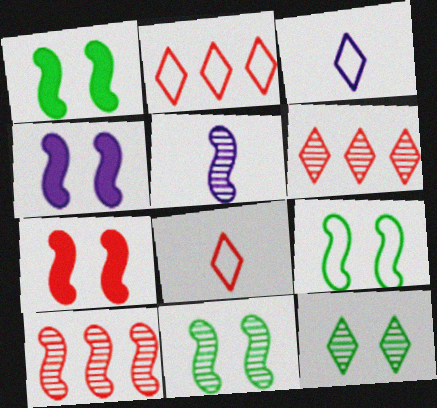[[1, 4, 7], 
[1, 9, 11], 
[5, 10, 11]]